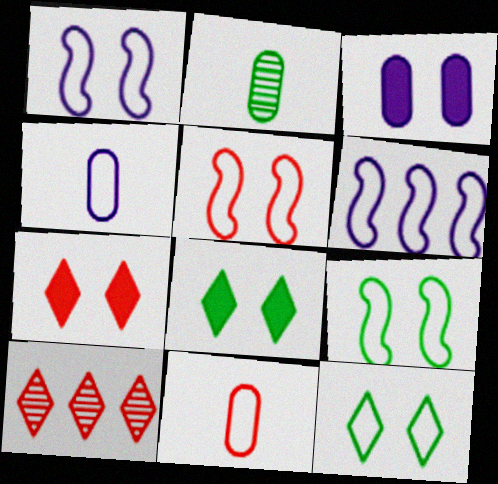[[1, 5, 9], 
[2, 6, 7], 
[6, 11, 12]]